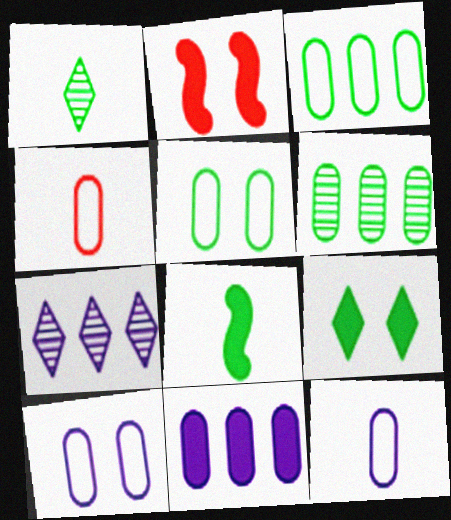[[3, 4, 10]]